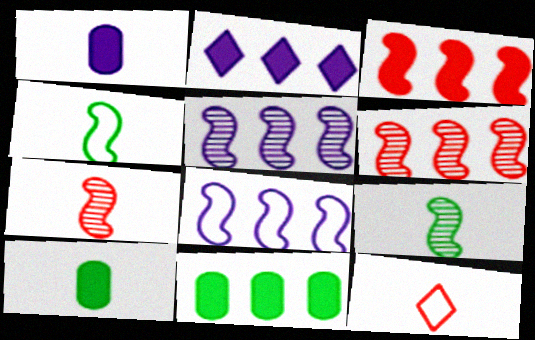[[1, 9, 12], 
[2, 3, 11]]